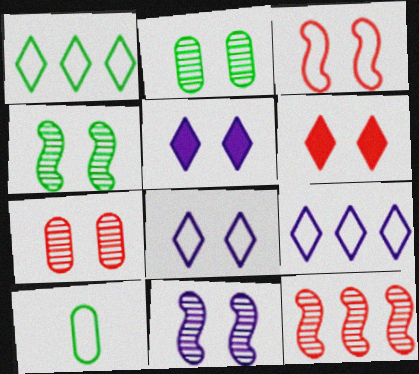[[2, 3, 5], 
[3, 6, 7], 
[3, 9, 10], 
[5, 10, 12]]